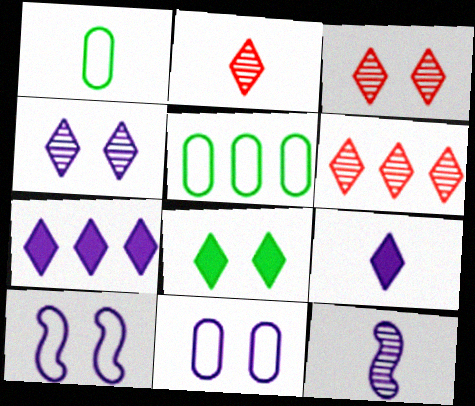[[2, 3, 6], 
[7, 11, 12]]